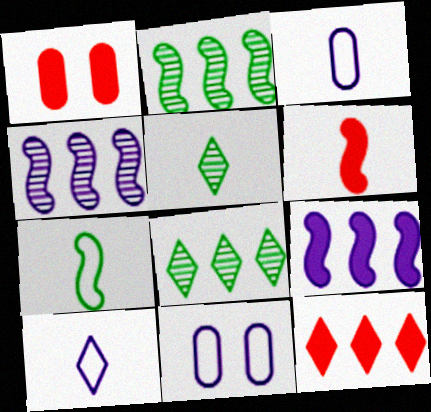[[1, 2, 10], 
[1, 6, 12], 
[3, 5, 6], 
[6, 8, 11]]